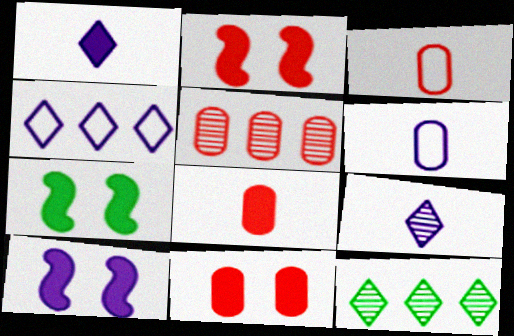[[2, 6, 12], 
[2, 7, 10], 
[3, 5, 11], 
[3, 10, 12]]